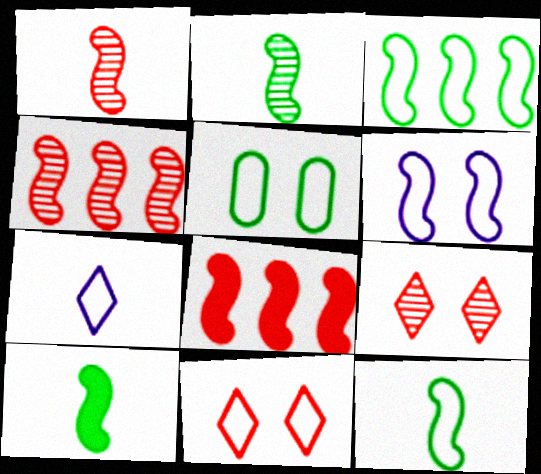[[2, 6, 8], 
[2, 10, 12], 
[4, 6, 10], 
[5, 6, 11]]